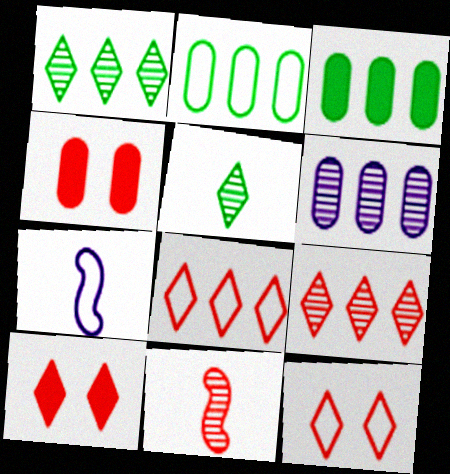[[1, 4, 7], 
[2, 7, 12], 
[4, 8, 11]]